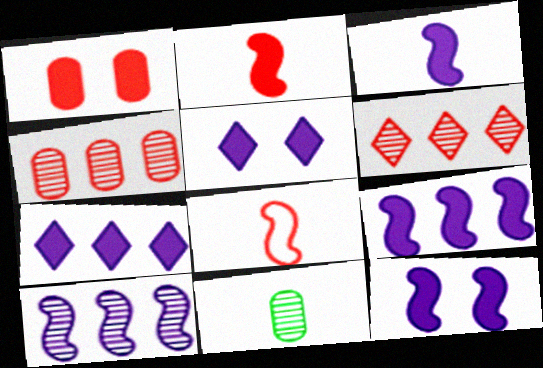[[1, 6, 8], 
[3, 9, 12]]